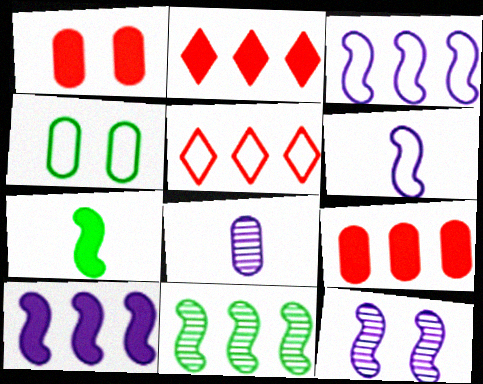[[4, 5, 6], 
[4, 8, 9], 
[6, 10, 12]]